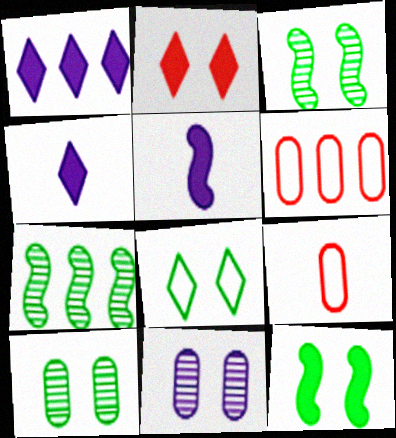[[1, 3, 9], 
[1, 6, 7], 
[3, 4, 6], 
[8, 10, 12]]